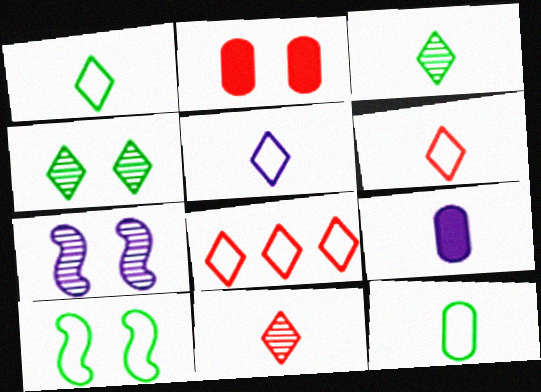[[1, 5, 6]]